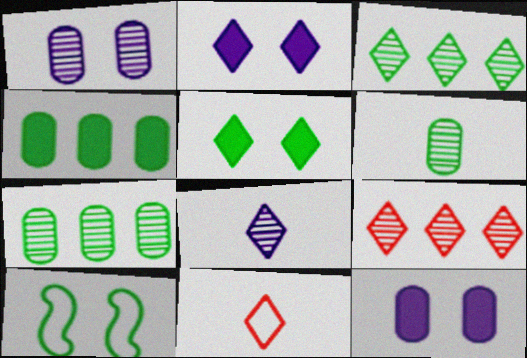[[2, 3, 11]]